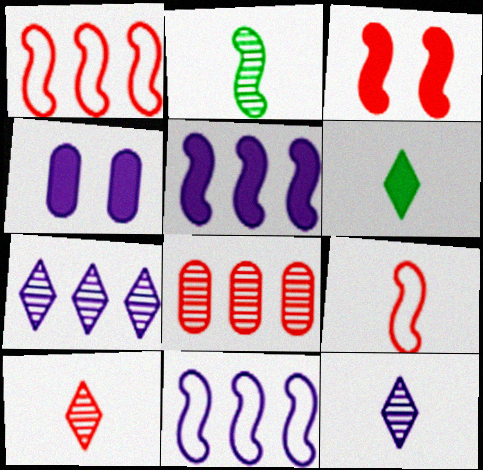[[2, 3, 11], 
[4, 11, 12]]